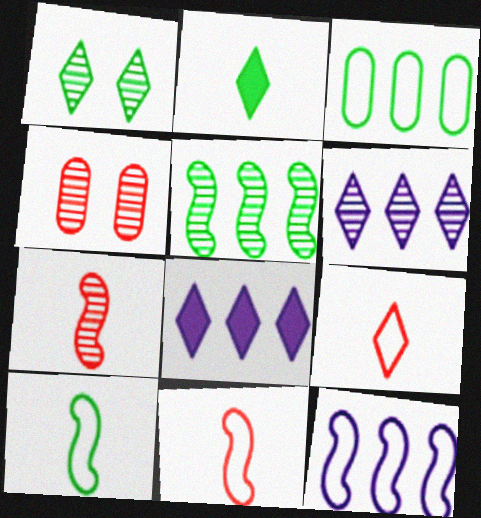[[1, 8, 9], 
[2, 4, 12], 
[4, 8, 10]]